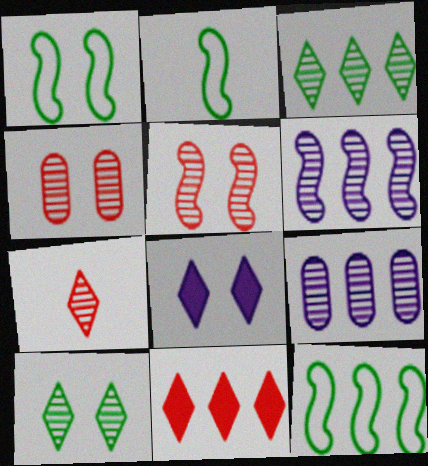[[1, 2, 12], 
[1, 4, 8], 
[9, 11, 12]]